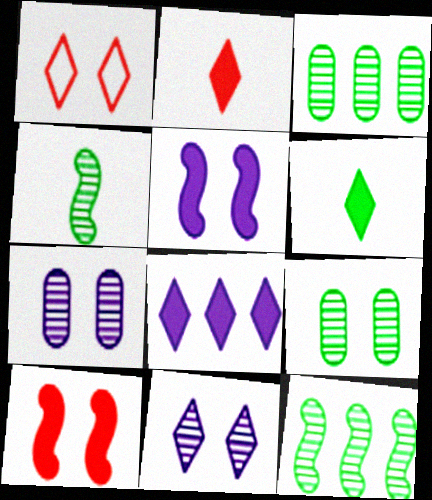[[1, 5, 9]]